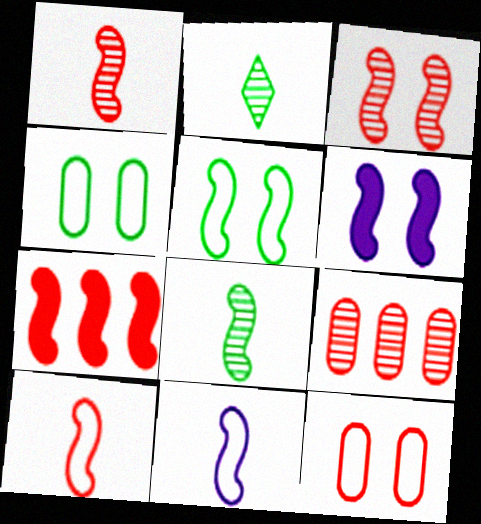[[3, 5, 6], 
[3, 7, 10]]